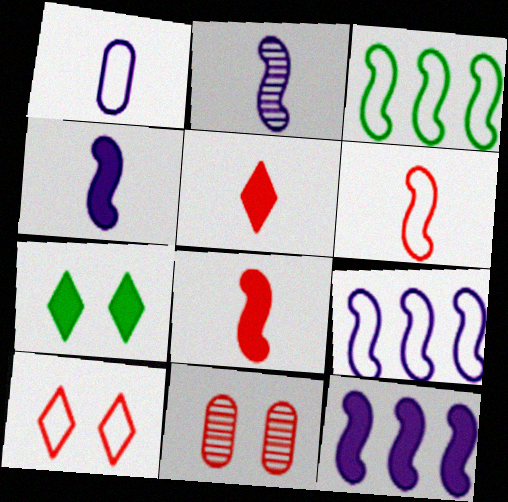[[1, 3, 10]]